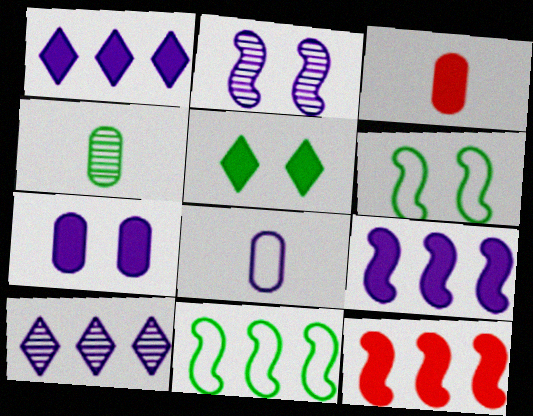[[1, 2, 8], 
[3, 4, 8], 
[3, 5, 9], 
[3, 6, 10], 
[4, 5, 11]]